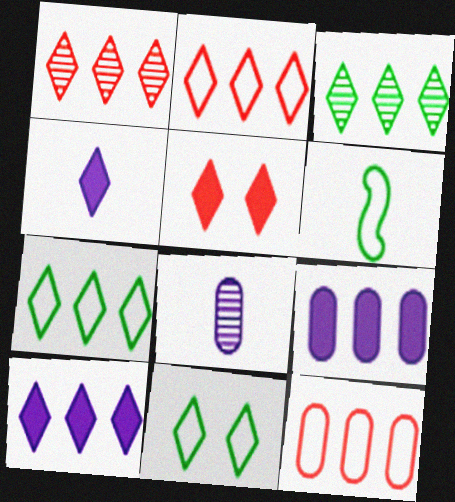[[1, 4, 11], 
[1, 7, 10], 
[2, 3, 10]]